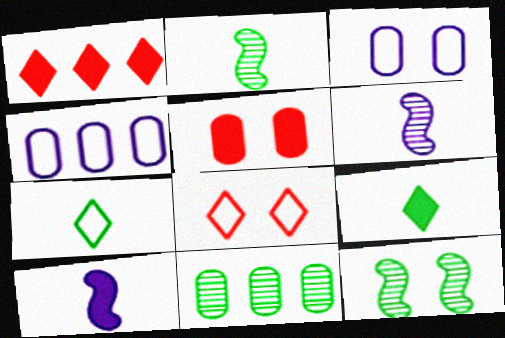[[1, 2, 3], 
[8, 10, 11]]